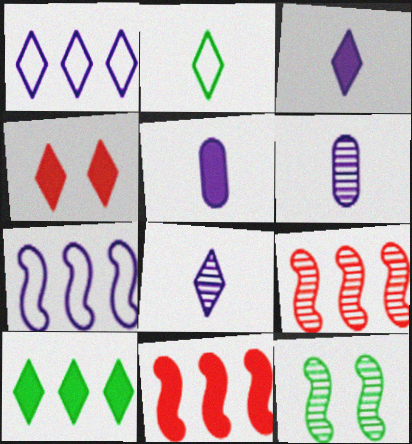[[3, 4, 10]]